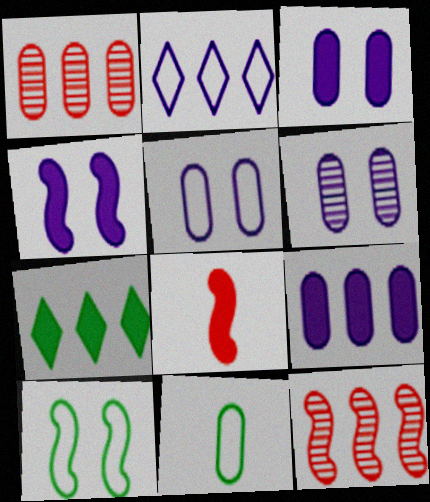[[1, 3, 11], 
[3, 5, 6], 
[3, 7, 8]]